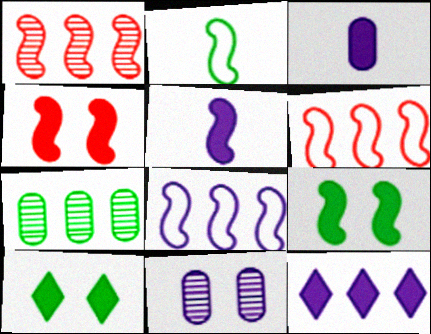[[2, 7, 10], 
[6, 7, 12]]